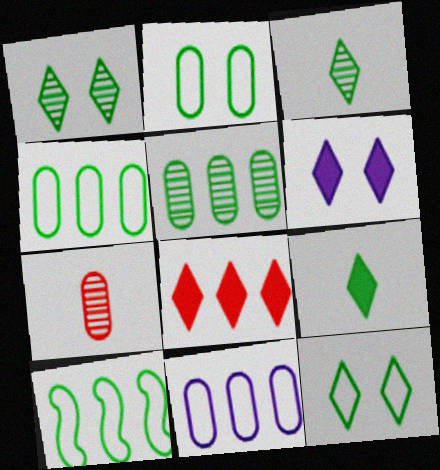[[6, 7, 10], 
[6, 8, 9]]